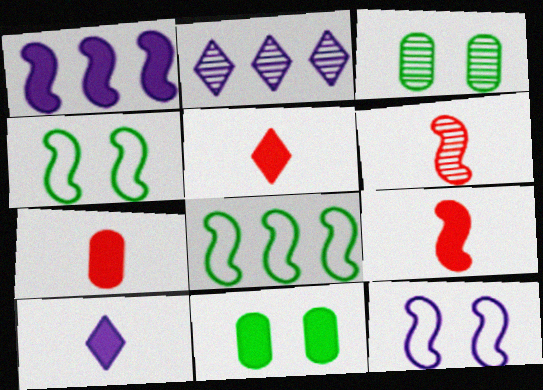[[1, 4, 6], 
[1, 5, 11], 
[2, 3, 6], 
[2, 4, 7], 
[5, 7, 9]]